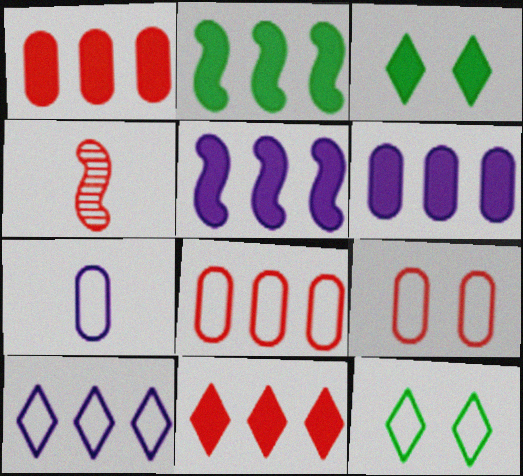[[2, 6, 11], 
[4, 6, 12], 
[4, 9, 11]]